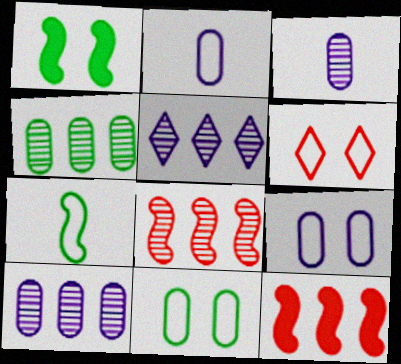[[4, 5, 8]]